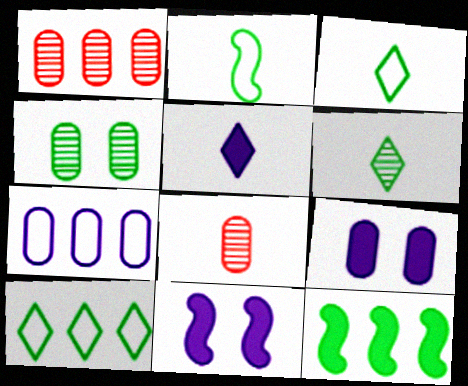[[1, 3, 11], 
[2, 5, 8], 
[3, 4, 12], 
[8, 10, 11]]